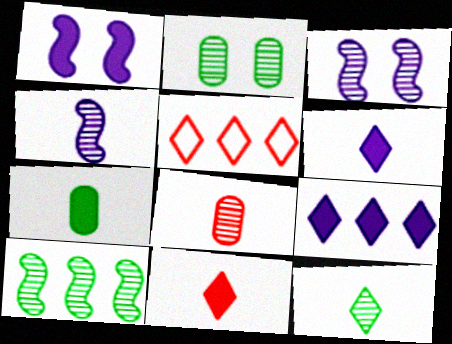[[2, 10, 12], 
[3, 5, 7], 
[4, 8, 12]]